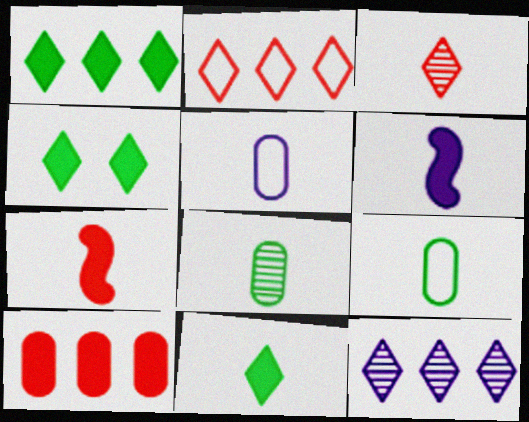[[1, 2, 12], 
[1, 4, 11], 
[3, 6, 9], 
[4, 6, 10]]